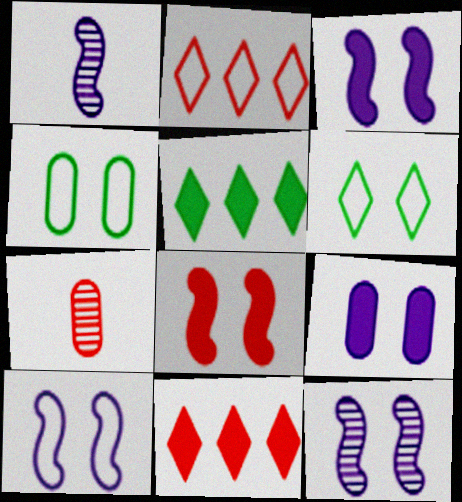[[1, 4, 11], 
[2, 7, 8], 
[3, 10, 12], 
[5, 7, 10]]